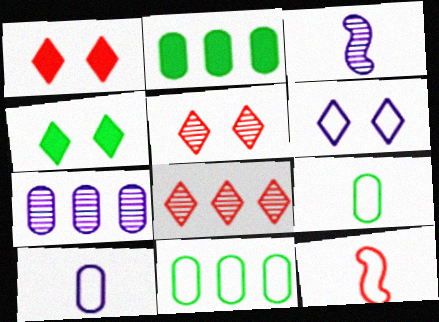[[1, 3, 11], 
[4, 5, 6], 
[4, 7, 12], 
[6, 11, 12]]